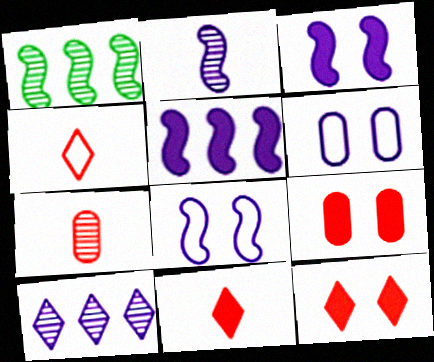[[1, 6, 11], 
[2, 5, 8]]